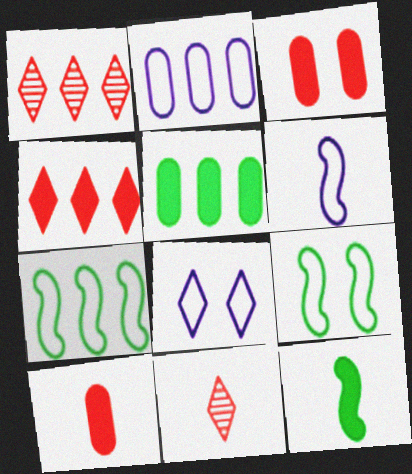[[2, 6, 8]]